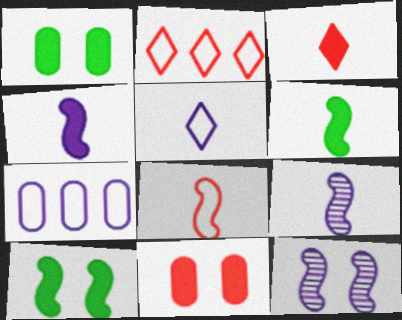[[1, 2, 9], 
[6, 8, 9]]